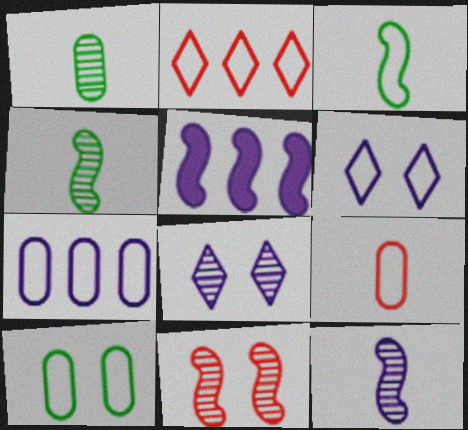[[3, 5, 11], 
[7, 9, 10]]